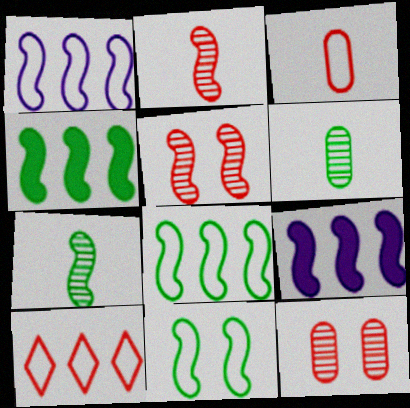[[2, 9, 11], 
[4, 7, 11]]